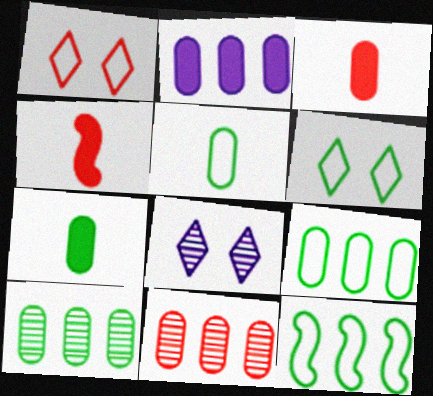[[1, 4, 11], 
[2, 9, 11], 
[3, 8, 12], 
[4, 8, 9], 
[5, 6, 12]]